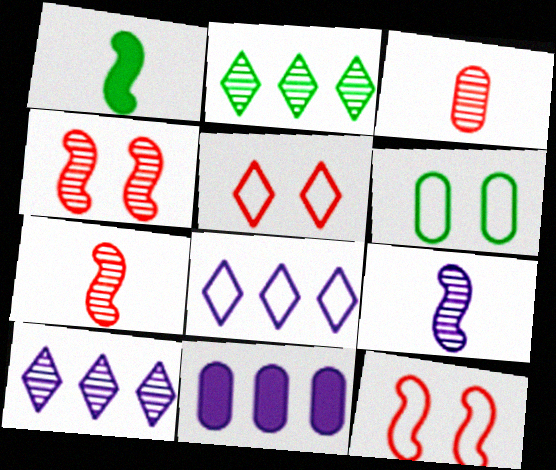[[1, 2, 6], 
[3, 6, 11]]